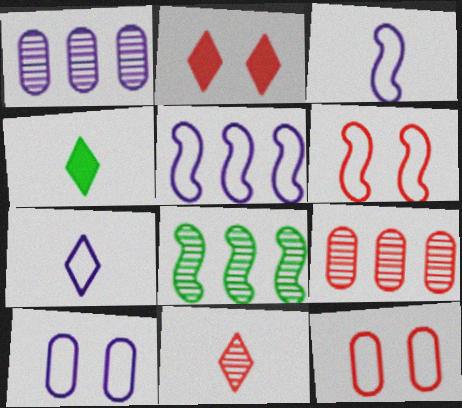[[1, 4, 6], 
[4, 7, 11], 
[5, 7, 10]]